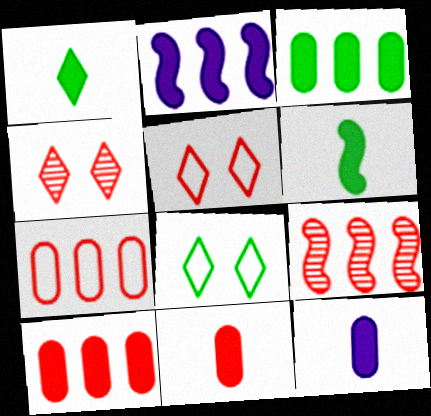[[5, 9, 11], 
[8, 9, 12]]